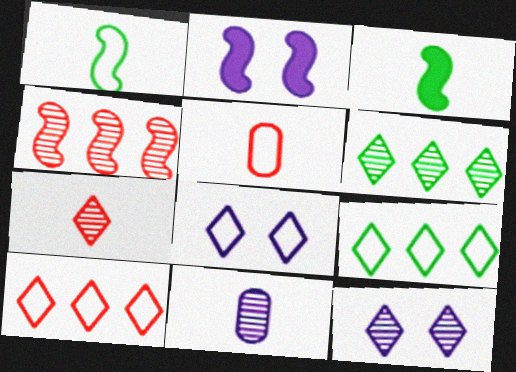[[1, 2, 4], 
[2, 5, 6], 
[6, 7, 12]]